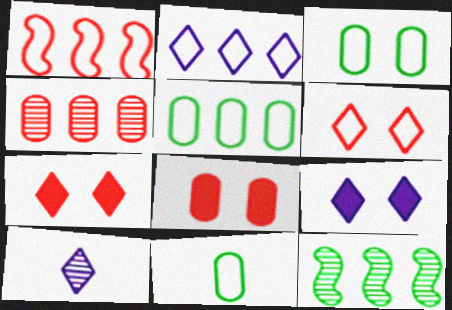[[1, 2, 5], 
[2, 9, 10], 
[3, 5, 11]]